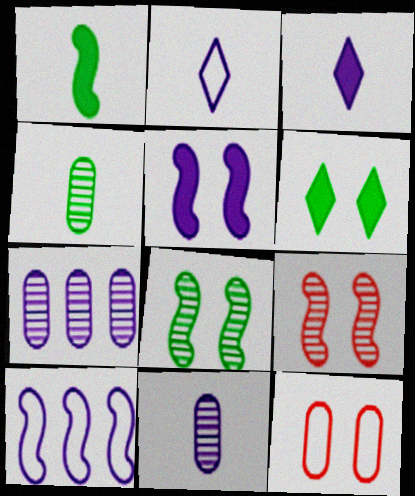[[1, 9, 10], 
[2, 5, 7]]